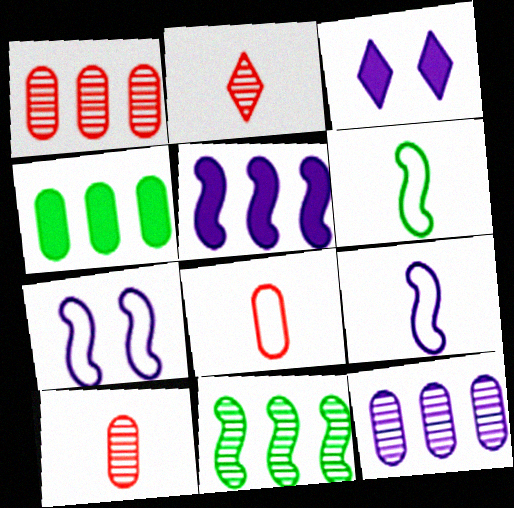[[1, 3, 6], 
[2, 4, 7], 
[3, 8, 11], 
[3, 9, 12]]